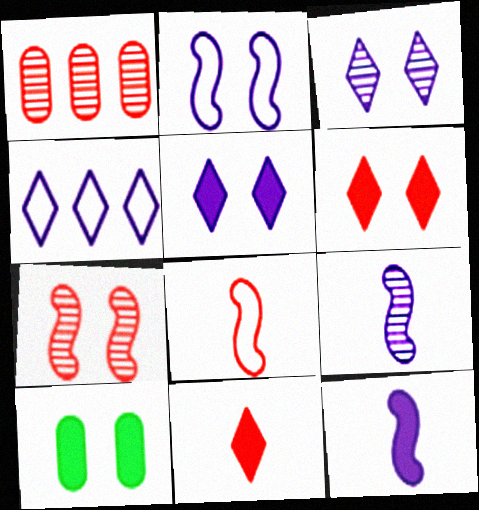[[1, 6, 8]]